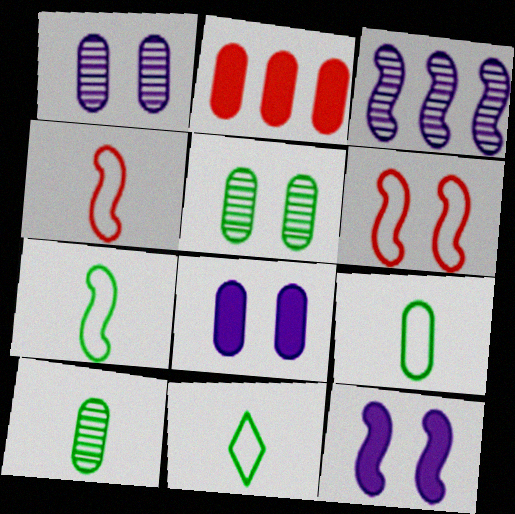[[1, 2, 9], 
[7, 9, 11]]